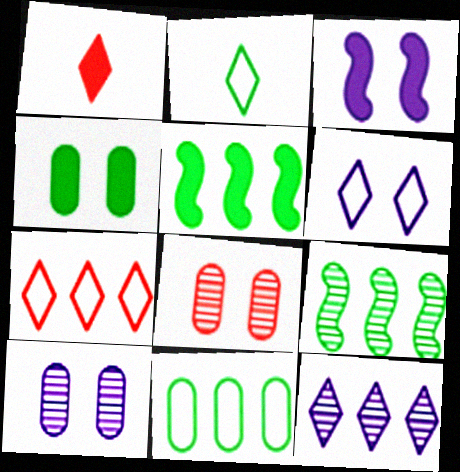[[2, 4, 9], 
[2, 6, 7], 
[3, 6, 10]]